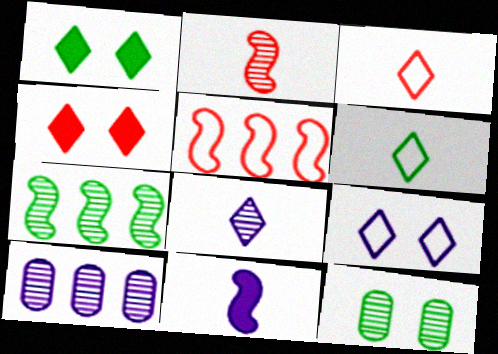[[9, 10, 11]]